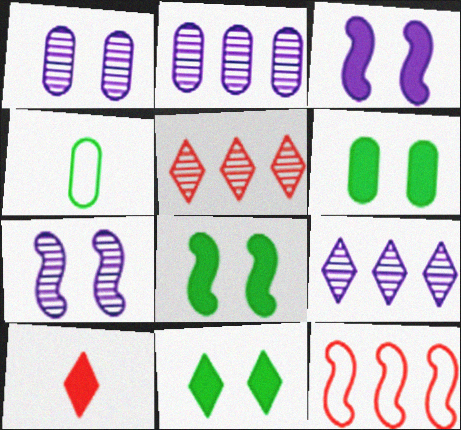[[3, 4, 5], 
[6, 8, 11]]